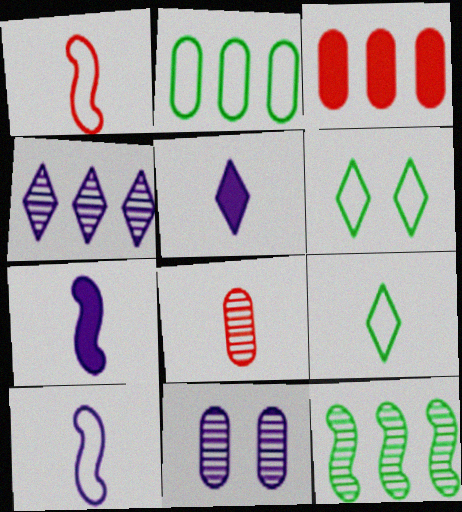[[7, 8, 9]]